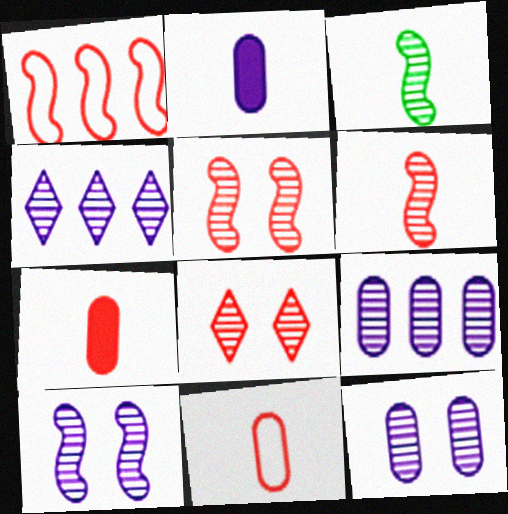[[1, 7, 8], 
[3, 8, 9]]